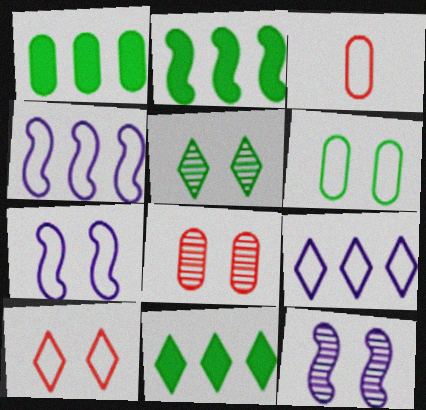[[1, 2, 11], 
[3, 11, 12], 
[5, 8, 12], 
[6, 7, 10]]